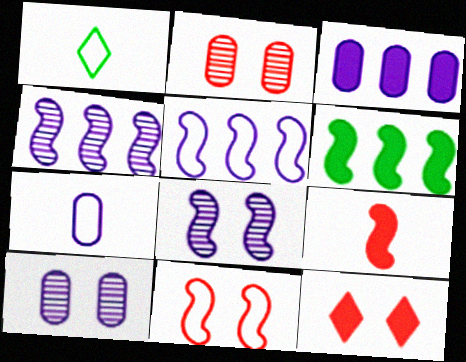[[2, 11, 12], 
[3, 7, 10]]